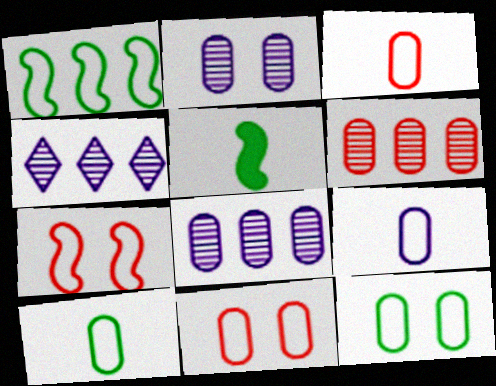[[3, 9, 10], 
[4, 5, 11]]